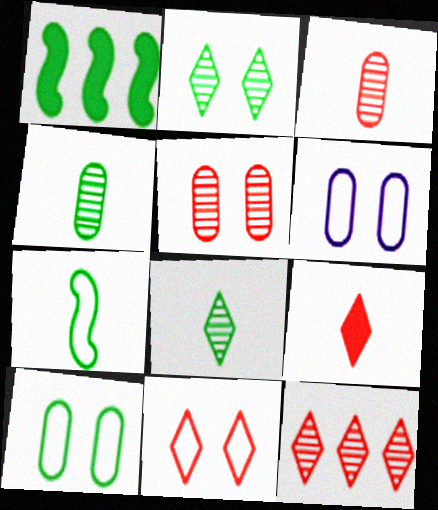[[1, 8, 10], 
[9, 11, 12]]